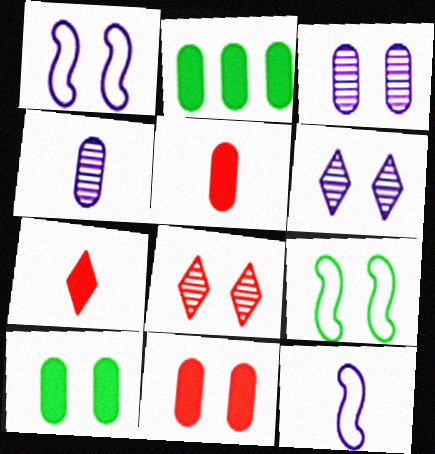[[1, 8, 10], 
[2, 8, 12], 
[6, 9, 11]]